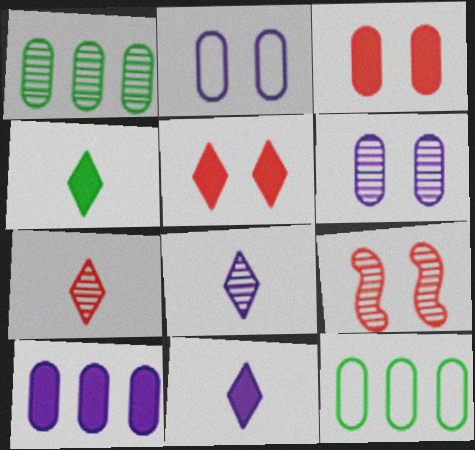[[1, 8, 9], 
[9, 11, 12]]